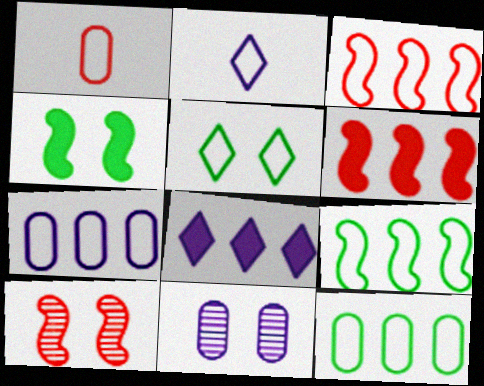[]